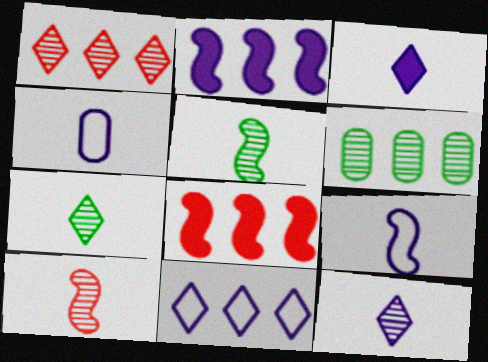[[6, 8, 11]]